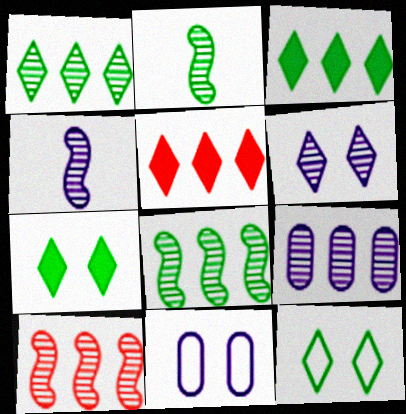[[1, 9, 10], 
[2, 5, 11], 
[4, 6, 9]]